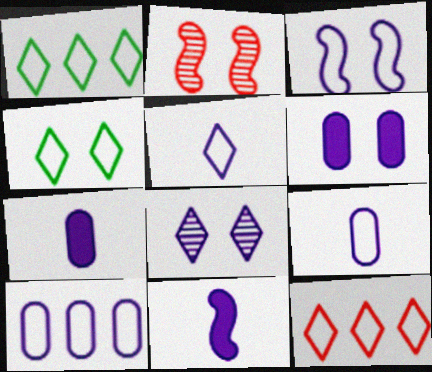[[1, 2, 7], 
[2, 4, 6], 
[3, 5, 10], 
[3, 6, 8], 
[4, 5, 12], 
[8, 10, 11]]